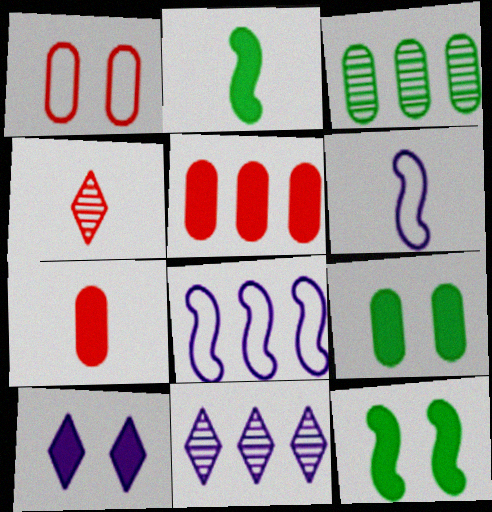[[1, 2, 11], 
[2, 5, 10], 
[4, 8, 9]]